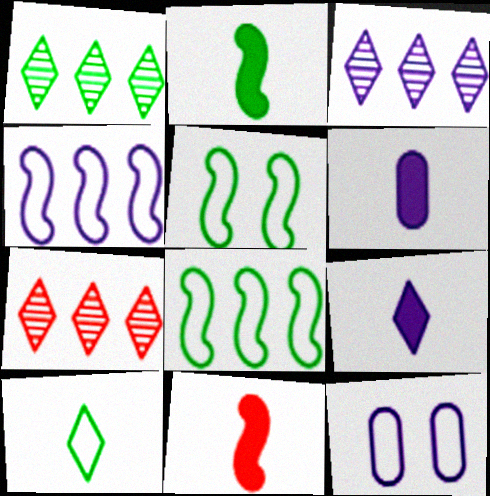[[1, 3, 7], 
[1, 11, 12], 
[2, 7, 12], 
[5, 6, 7]]